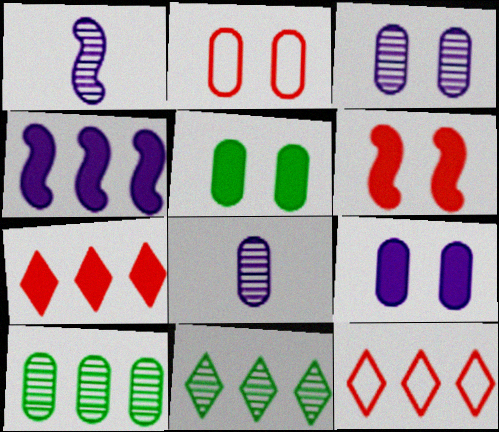[[1, 5, 12], 
[2, 3, 5], 
[4, 10, 12]]